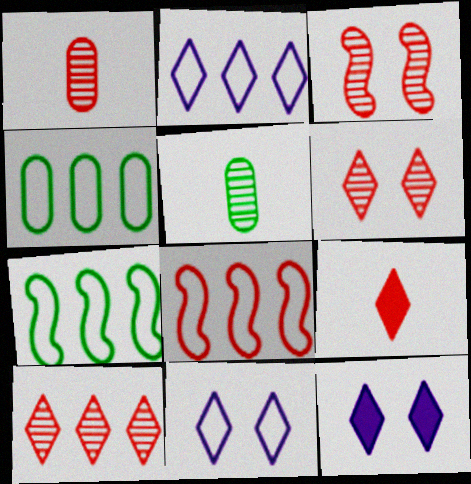[[1, 3, 10], 
[1, 7, 12], 
[2, 4, 8], 
[5, 8, 12]]